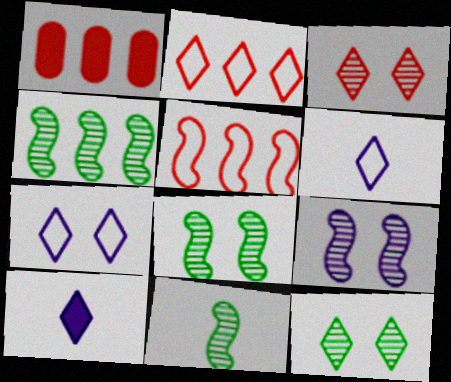[[1, 6, 8], 
[1, 7, 11], 
[2, 10, 12], 
[4, 8, 11]]